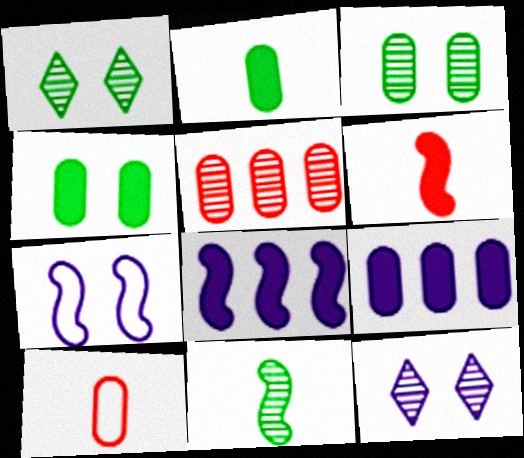[[1, 8, 10], 
[3, 9, 10], 
[5, 11, 12]]